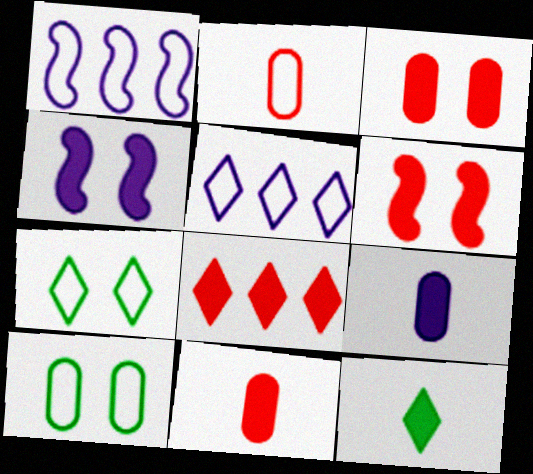[[1, 2, 7], 
[6, 8, 11]]